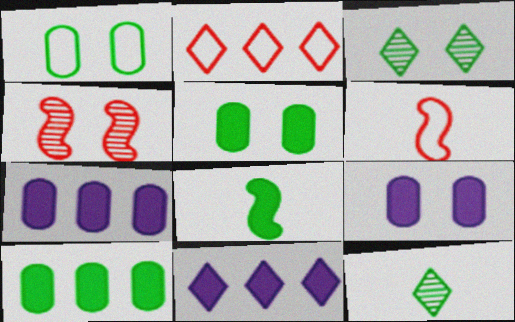[[3, 6, 7]]